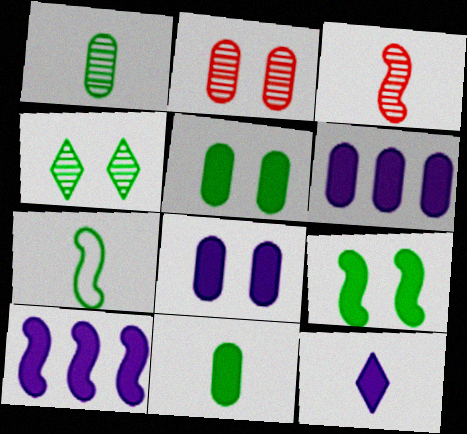[[8, 10, 12]]